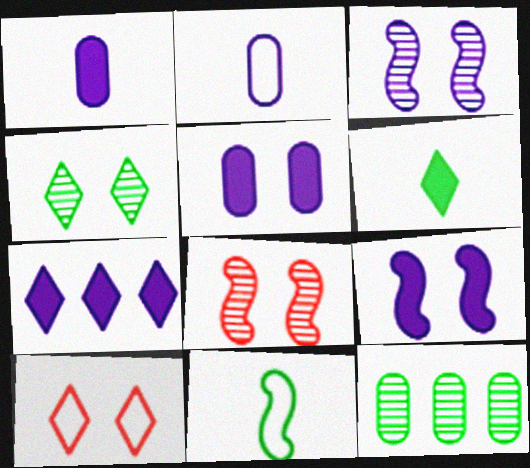[[1, 7, 9], 
[2, 3, 7]]